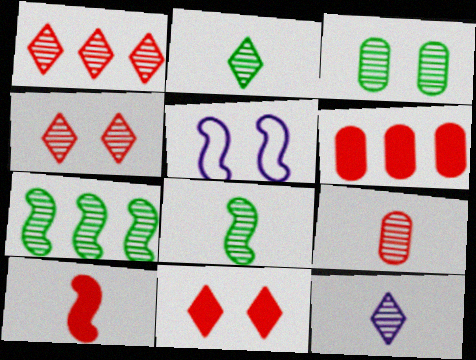[[2, 3, 7], 
[2, 5, 6], 
[3, 5, 11], 
[5, 7, 10], 
[6, 10, 11], 
[8, 9, 12]]